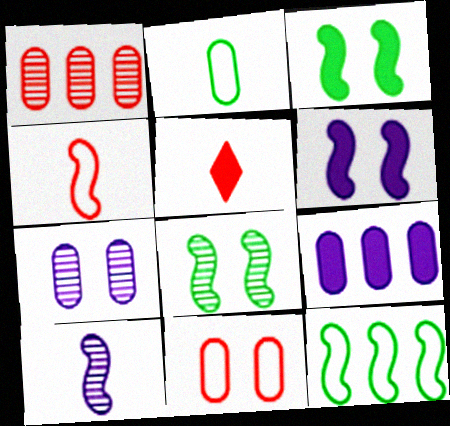[[2, 5, 10], 
[3, 5, 9], 
[5, 7, 12]]